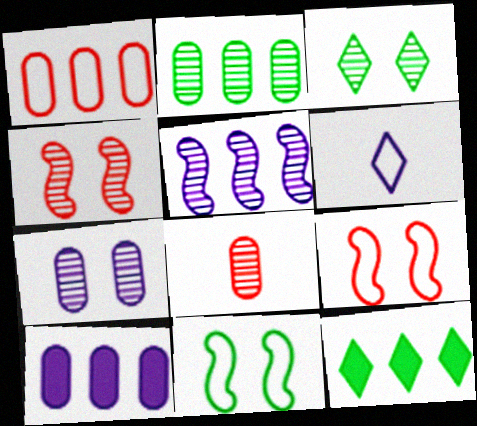[[1, 2, 10], 
[1, 5, 12], 
[1, 6, 11], 
[2, 7, 8], 
[3, 4, 7], 
[3, 5, 8]]